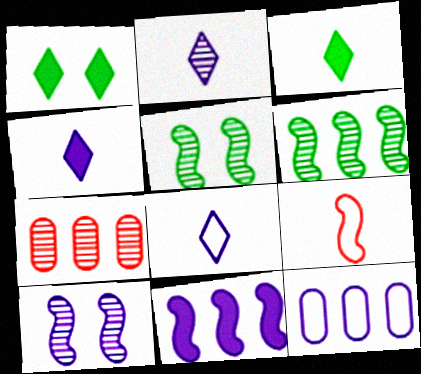[[2, 4, 8], 
[2, 5, 7], 
[4, 10, 12], 
[5, 9, 11]]